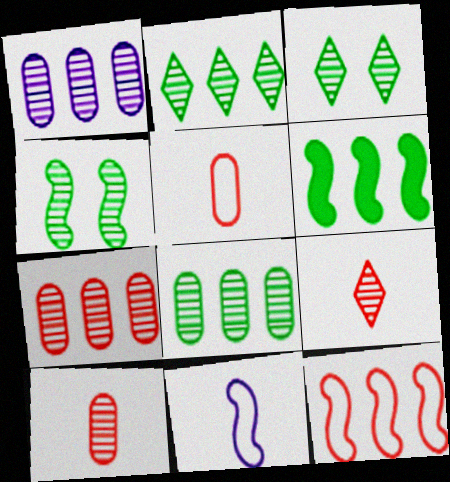[[1, 4, 9], 
[1, 7, 8]]